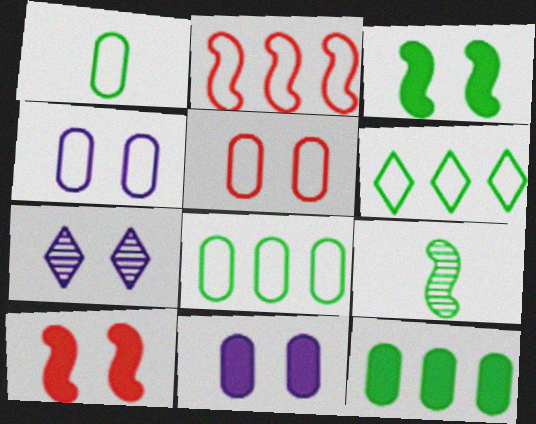[[3, 5, 7]]